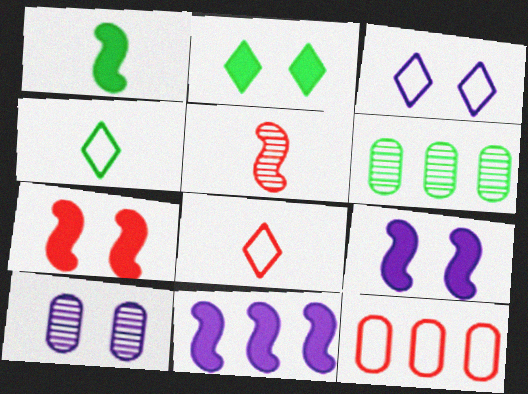[[1, 7, 11], 
[3, 9, 10], 
[6, 8, 9]]